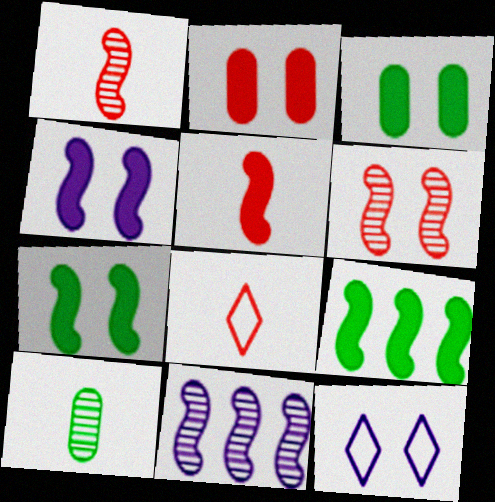[[3, 6, 12], 
[3, 8, 11], 
[4, 5, 9]]